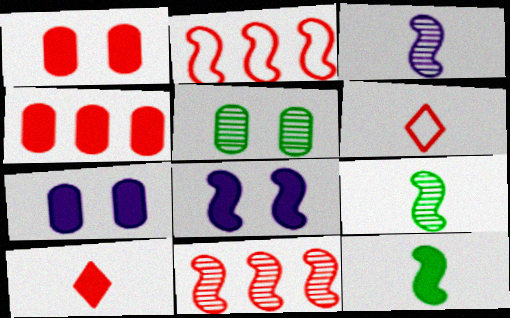[[1, 6, 11], 
[2, 8, 9]]